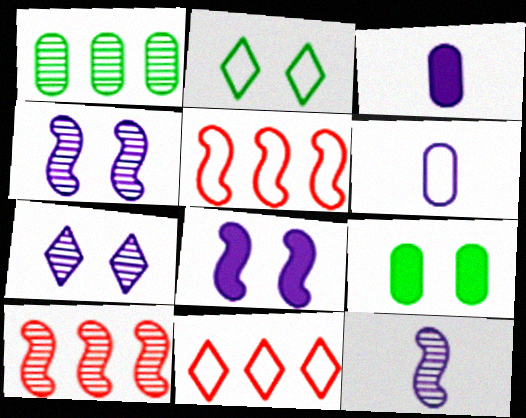[[2, 3, 10], 
[2, 5, 6], 
[9, 11, 12]]